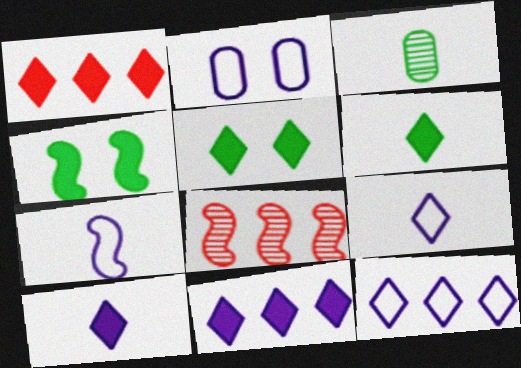[[1, 5, 10], 
[2, 6, 8], 
[2, 7, 12], 
[4, 7, 8]]